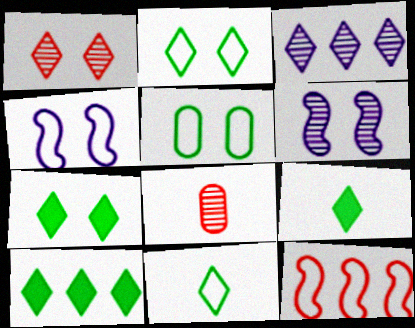[[4, 8, 10], 
[7, 9, 10]]